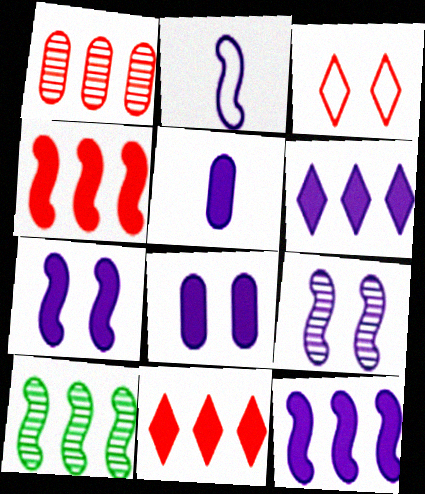[[2, 9, 12], 
[3, 5, 10], 
[5, 6, 7]]